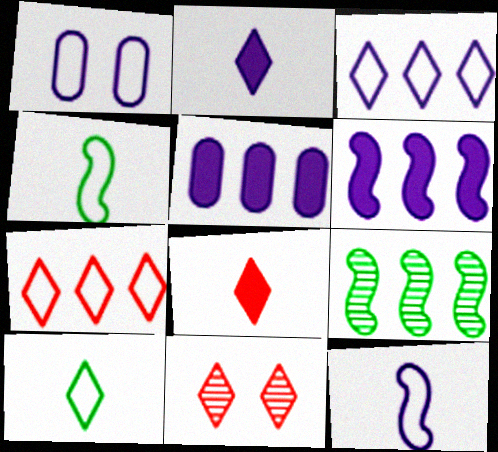[[1, 3, 12], 
[1, 4, 7], 
[1, 8, 9], 
[4, 5, 11], 
[5, 7, 9], 
[7, 8, 11]]